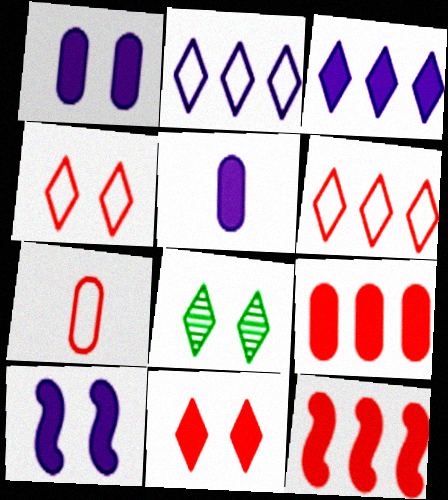[[3, 5, 10]]